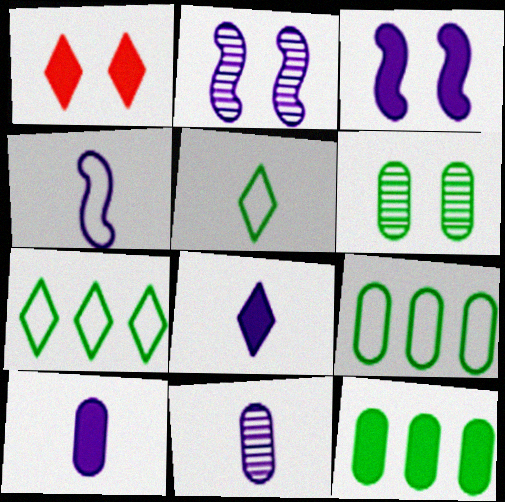[[4, 8, 11]]